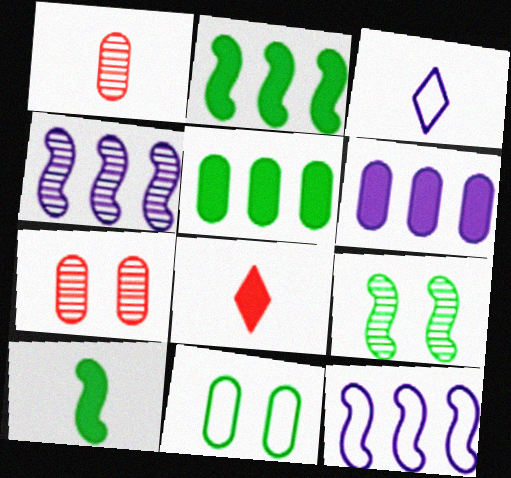[[1, 3, 10], 
[1, 6, 11], 
[2, 3, 7], 
[4, 8, 11]]